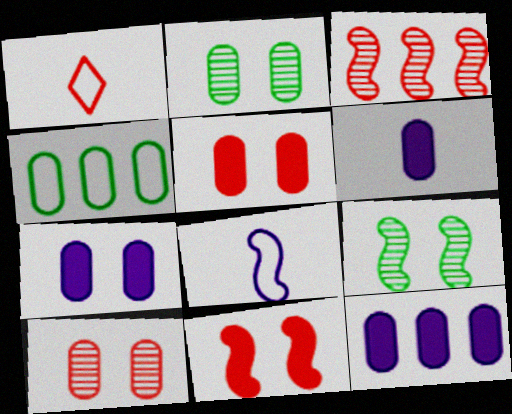[[1, 3, 5], 
[1, 9, 12], 
[4, 6, 10], 
[6, 7, 12]]